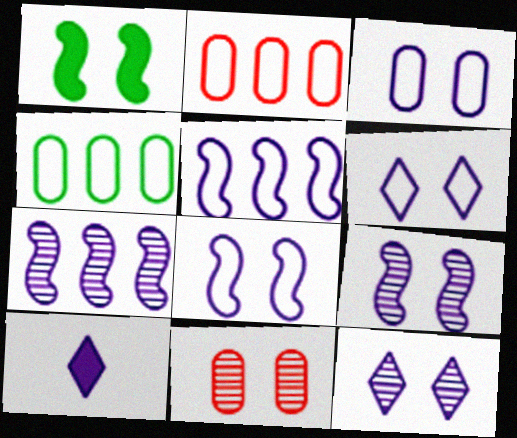[[1, 6, 11], 
[3, 6, 8], 
[3, 7, 10]]